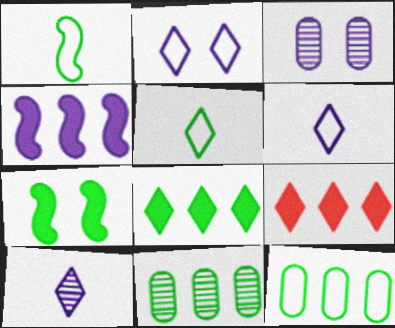[[1, 3, 9], 
[3, 4, 6], 
[5, 7, 11]]